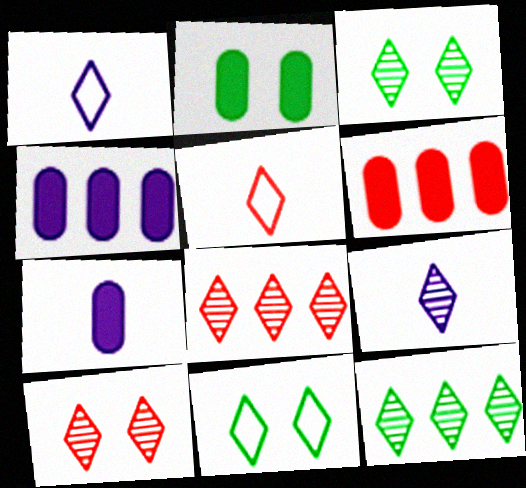[[2, 6, 7], 
[3, 8, 9], 
[9, 10, 12]]